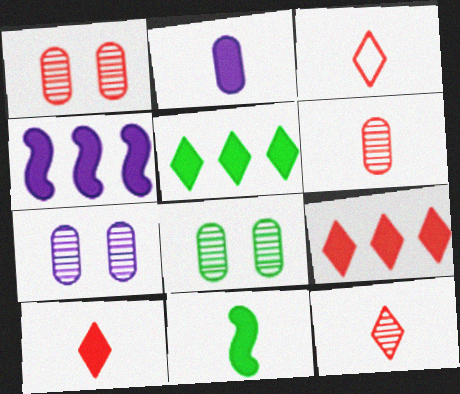[[1, 7, 8], 
[2, 10, 11], 
[3, 4, 8], 
[3, 10, 12]]